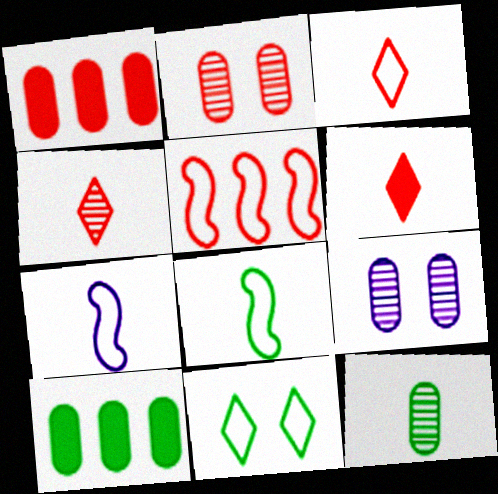[[2, 5, 6], 
[3, 4, 6], 
[6, 7, 12]]